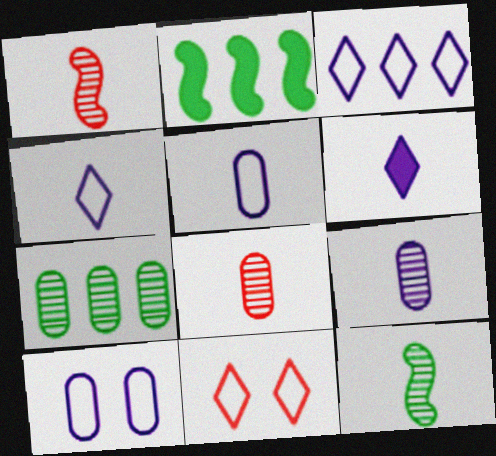[[2, 9, 11]]